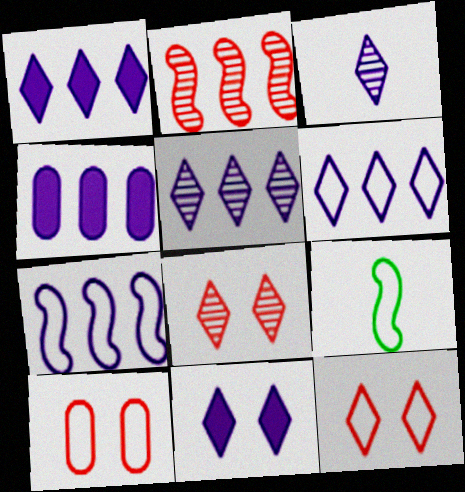[[1, 5, 6], 
[3, 6, 11], 
[4, 5, 7], 
[4, 8, 9], 
[6, 9, 10]]